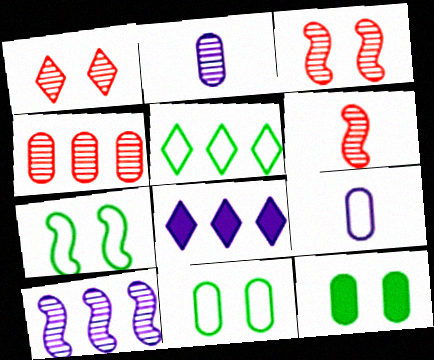[[1, 4, 6], 
[4, 9, 12], 
[6, 8, 11]]